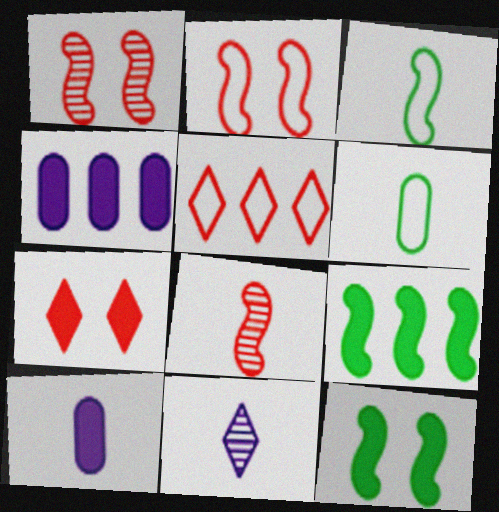[[7, 9, 10]]